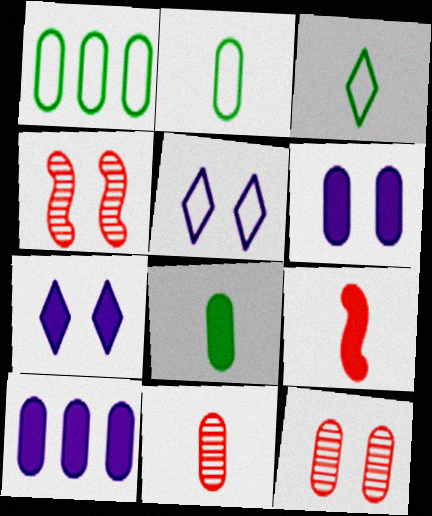[[1, 6, 11], 
[2, 10, 12], 
[3, 4, 10]]